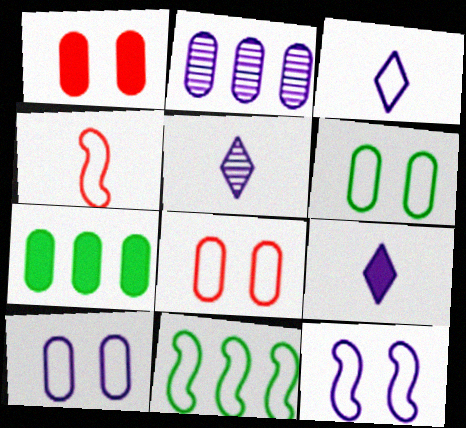[[1, 5, 11], 
[2, 9, 12], 
[3, 5, 9], 
[3, 8, 11], 
[4, 11, 12], 
[6, 8, 10]]